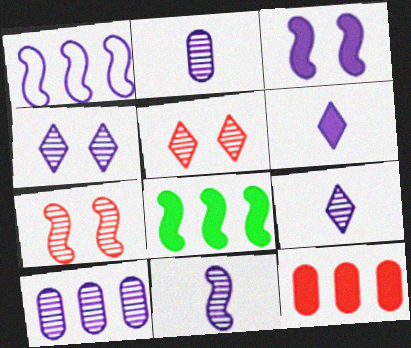[[1, 3, 11], 
[2, 9, 11], 
[4, 10, 11]]